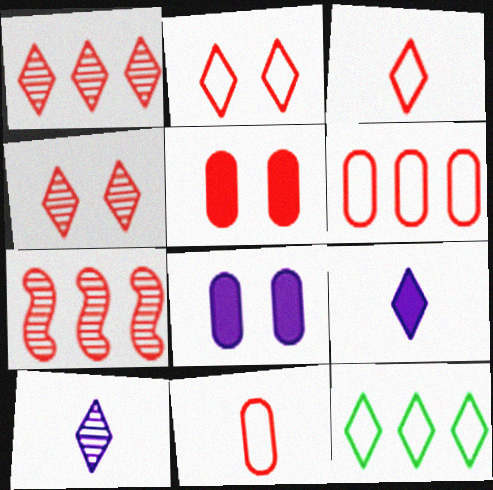[[3, 5, 7], 
[4, 9, 12]]